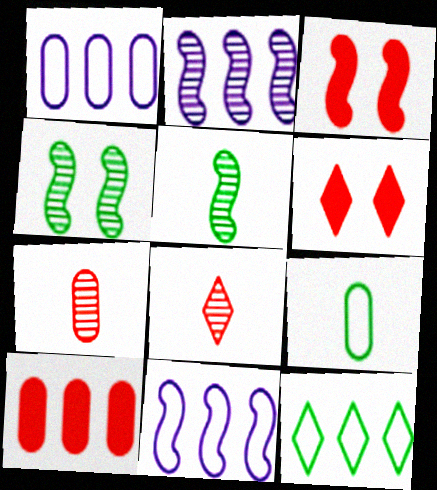[[1, 5, 6], 
[2, 6, 9], 
[2, 10, 12], 
[3, 5, 11]]